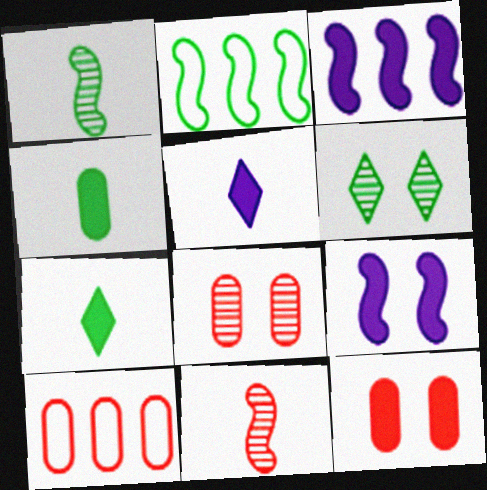[[2, 4, 6], 
[2, 5, 8], 
[2, 9, 11], 
[3, 7, 12]]